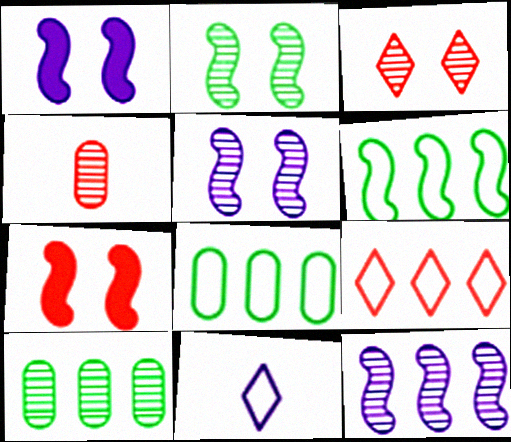[[4, 7, 9], 
[7, 10, 11]]